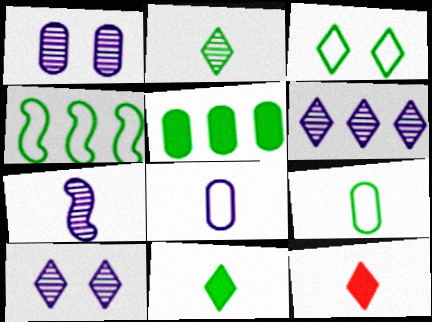[[1, 4, 12], 
[1, 6, 7], 
[3, 4, 9], 
[3, 6, 12], 
[7, 9, 12]]